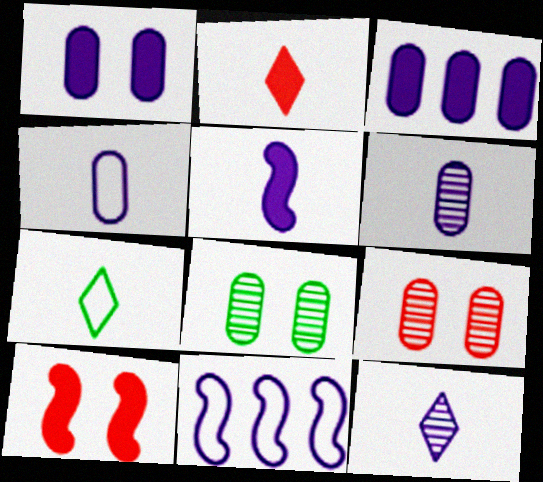[[1, 11, 12], 
[2, 7, 12], 
[2, 8, 11], 
[4, 5, 12]]